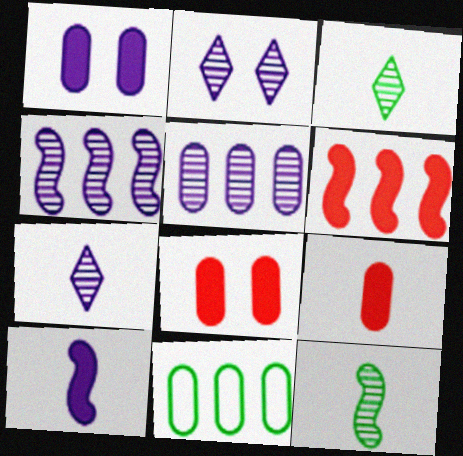[]